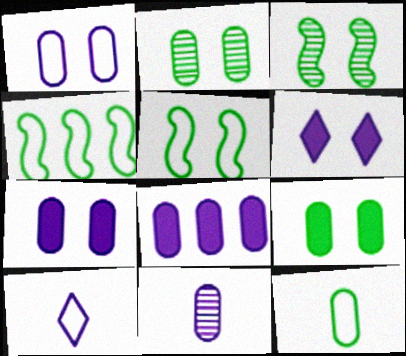[[1, 8, 11]]